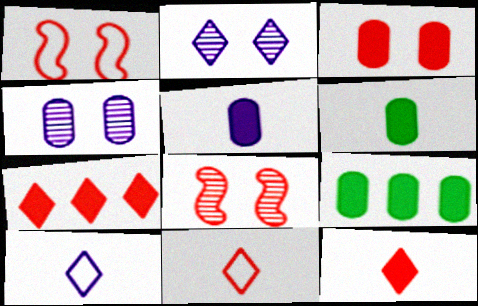[[3, 5, 9], 
[8, 9, 10]]